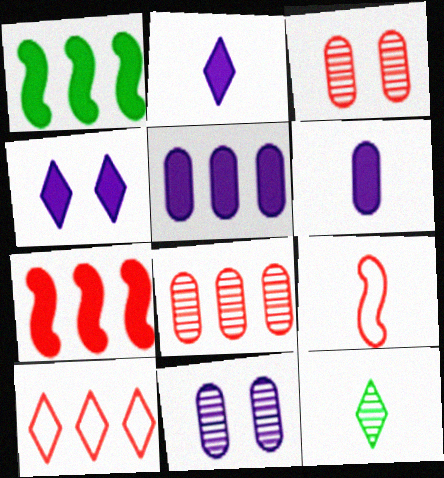[[4, 10, 12], 
[6, 9, 12], 
[7, 8, 10]]